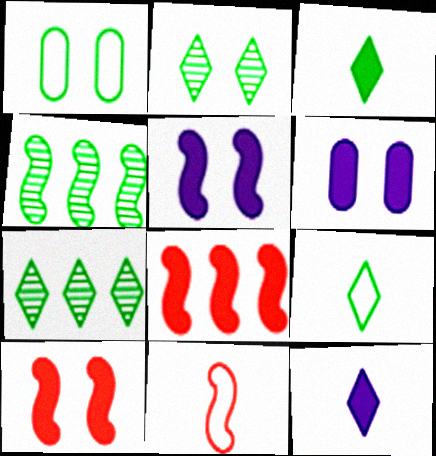[[1, 3, 4], 
[3, 6, 8], 
[4, 5, 11], 
[6, 7, 11]]